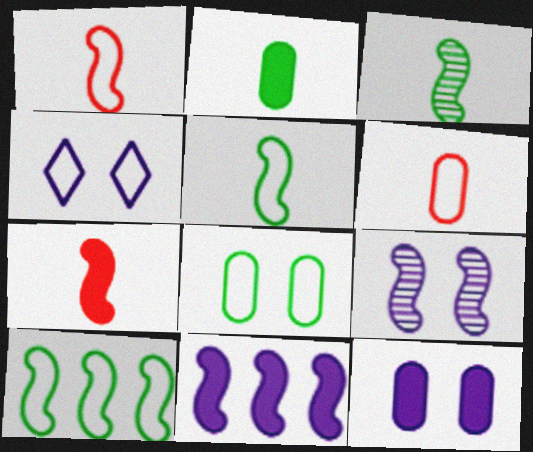[[4, 6, 10], 
[4, 9, 12], 
[7, 9, 10]]